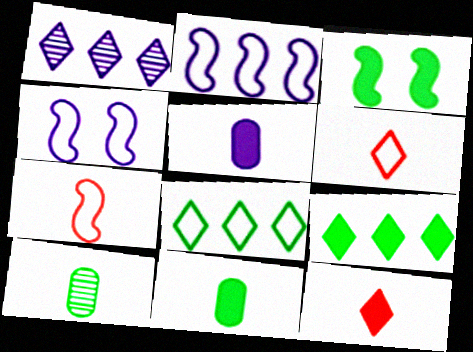[[1, 4, 5], 
[3, 8, 10], 
[3, 9, 11]]